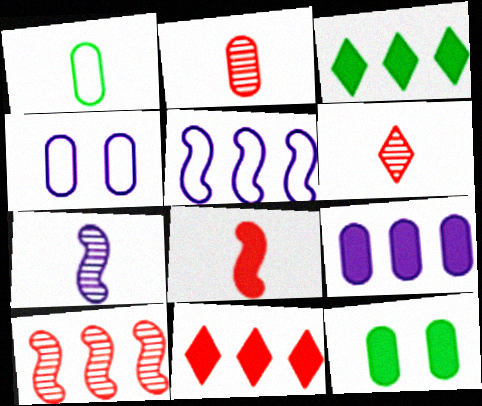[[5, 6, 12]]